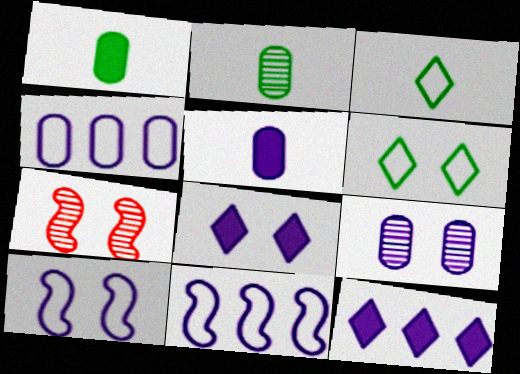[[4, 5, 9], 
[8, 9, 10]]